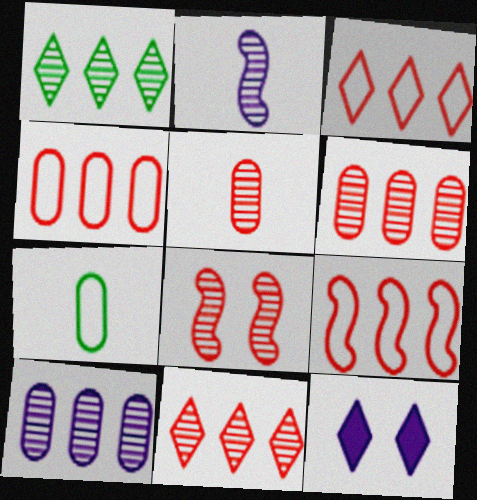[[3, 4, 9], 
[5, 8, 11]]